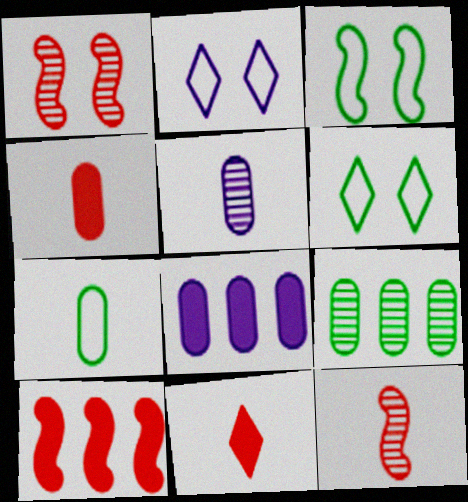[[4, 5, 7], 
[5, 6, 10], 
[6, 8, 12]]